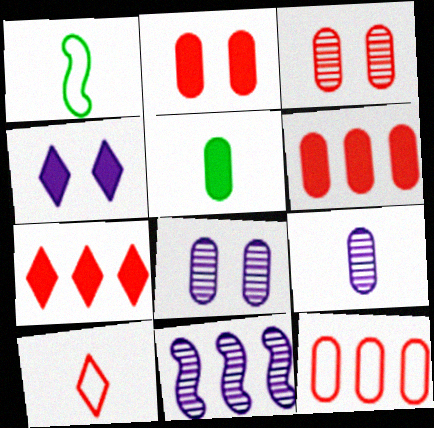[[1, 7, 8], 
[5, 8, 12]]